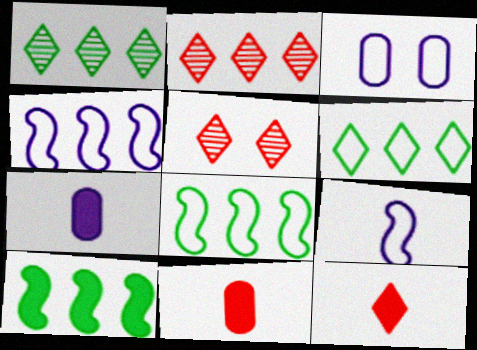[[5, 7, 8]]